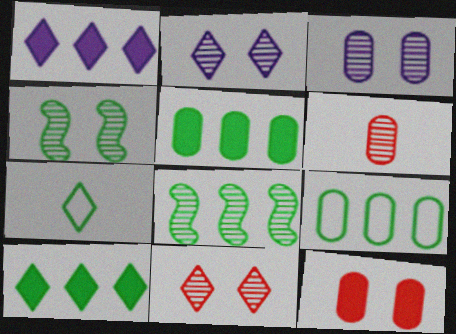[[1, 7, 11], 
[2, 6, 8], 
[3, 4, 11], 
[4, 5, 7], 
[8, 9, 10]]